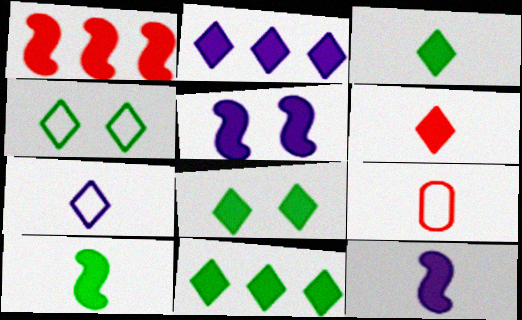[[1, 5, 10], 
[2, 6, 8], 
[3, 8, 11]]